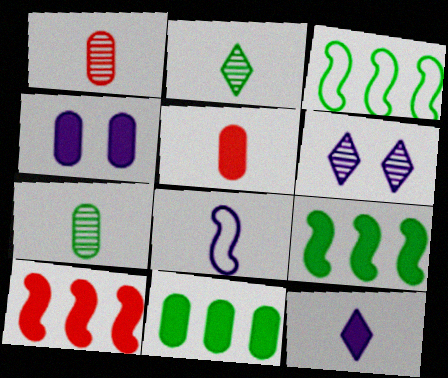[[2, 5, 8], 
[3, 5, 6], 
[4, 5, 11]]